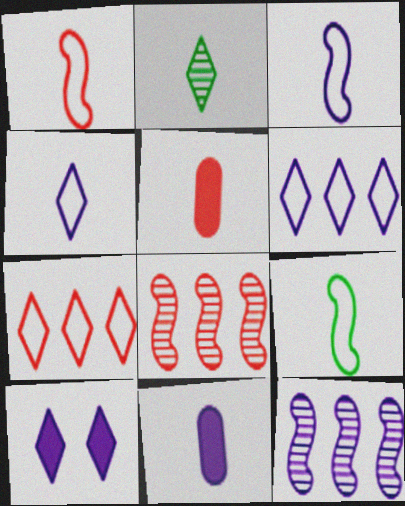[[1, 2, 11], 
[1, 3, 9], 
[2, 3, 5], 
[2, 7, 10]]